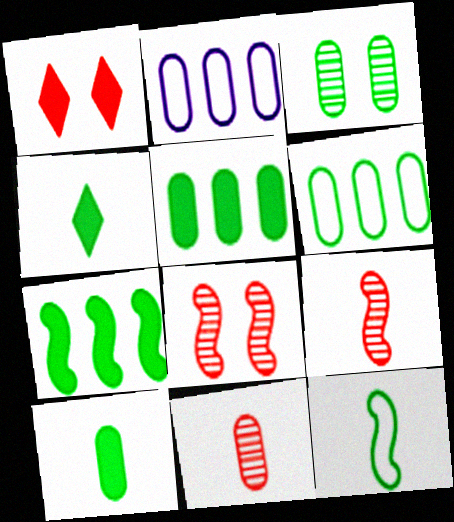[[2, 4, 8], 
[3, 6, 10]]